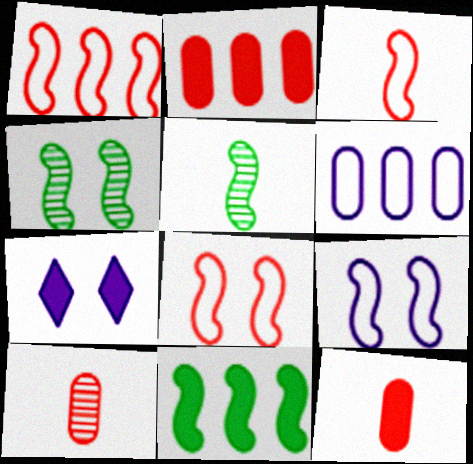[[1, 3, 8], 
[7, 11, 12]]